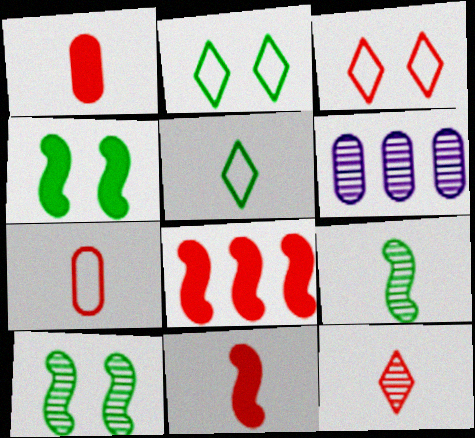[[2, 6, 11], 
[6, 10, 12], 
[7, 11, 12]]